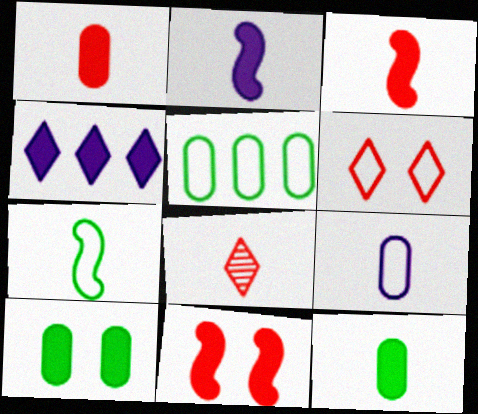[[3, 4, 10], 
[4, 11, 12]]